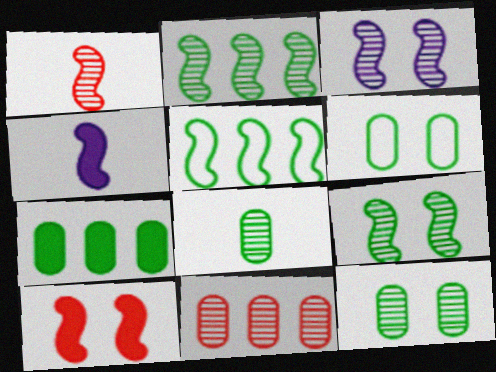[[1, 2, 3], 
[6, 7, 8]]